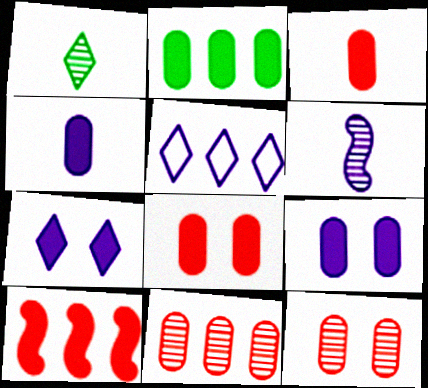[[2, 3, 9], 
[2, 4, 8], 
[5, 6, 9]]